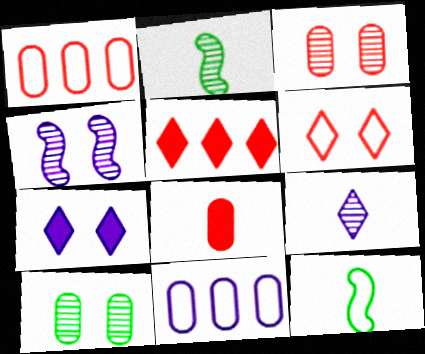[[1, 2, 7], 
[1, 3, 8], 
[6, 11, 12], 
[8, 9, 12], 
[8, 10, 11]]